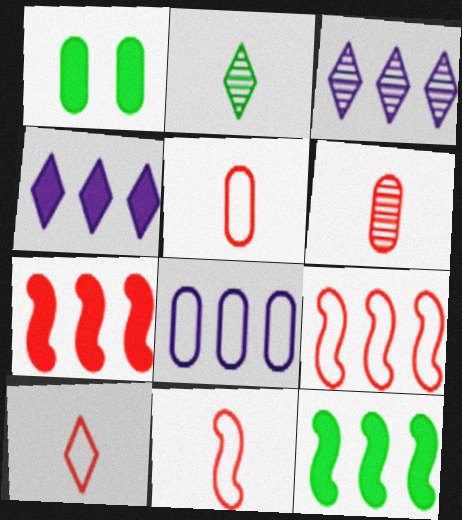[[1, 3, 11], 
[1, 6, 8], 
[5, 10, 11]]